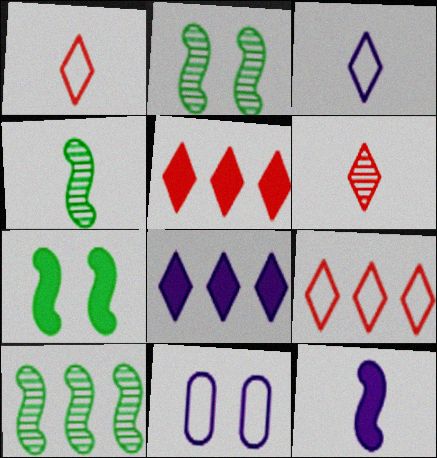[[2, 4, 10], 
[4, 5, 11]]